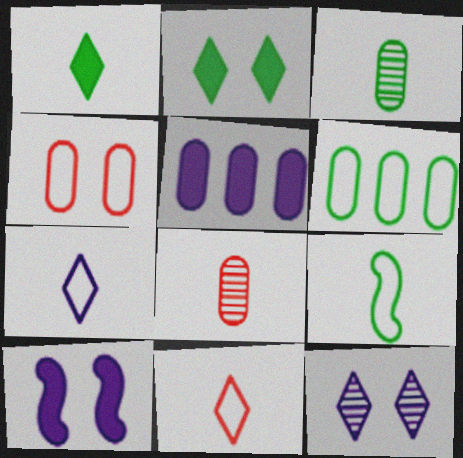[[1, 3, 9], 
[3, 4, 5]]